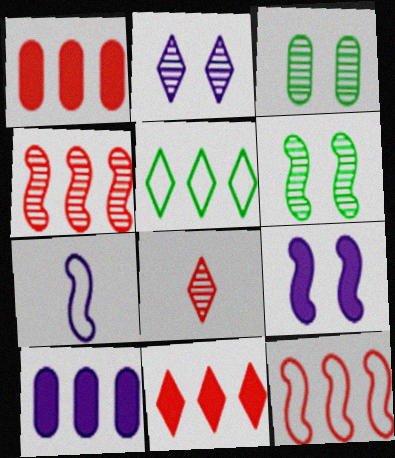[[2, 7, 10], 
[3, 7, 11], 
[4, 5, 10]]